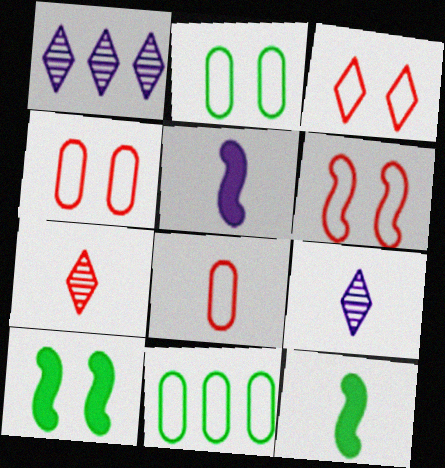[[1, 4, 12], 
[1, 8, 10], 
[3, 4, 6], 
[8, 9, 12]]